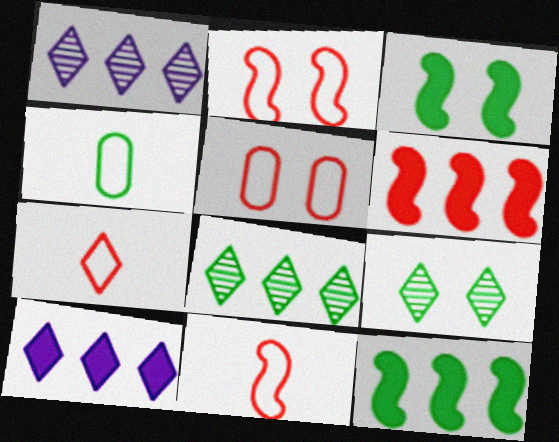[[3, 4, 8], 
[4, 9, 12], 
[7, 9, 10]]